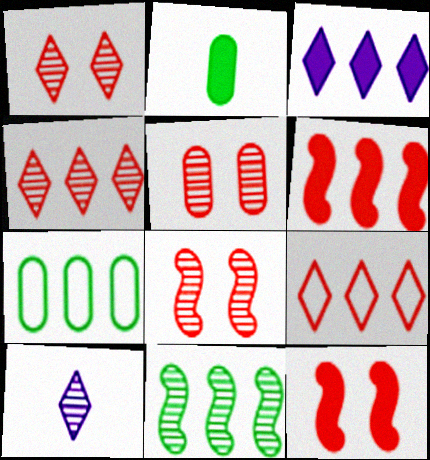[[1, 5, 8], 
[2, 3, 12], 
[5, 10, 11], 
[7, 10, 12]]